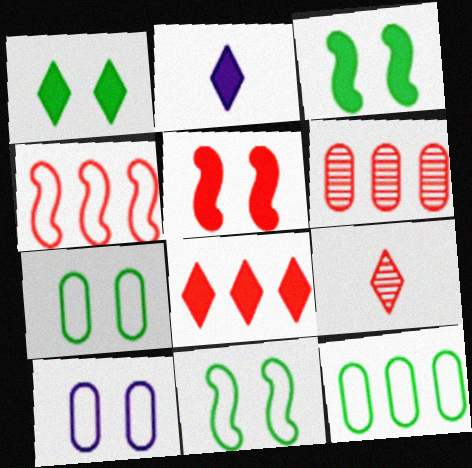[[1, 2, 8], 
[2, 6, 11], 
[4, 6, 8]]